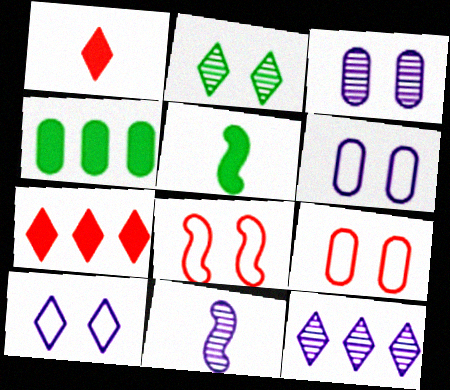[[3, 11, 12], 
[5, 9, 12]]